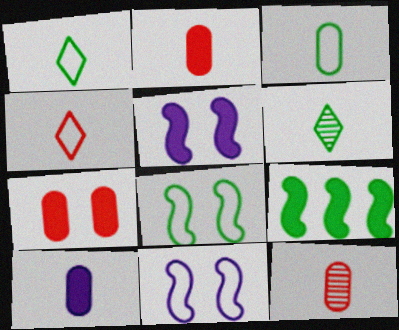[[3, 10, 12]]